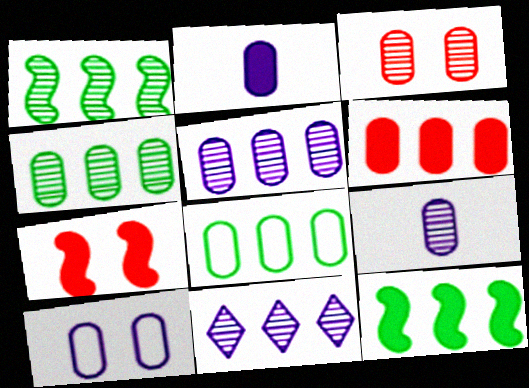[[2, 3, 8], 
[2, 5, 10], 
[3, 4, 9], 
[5, 6, 8]]